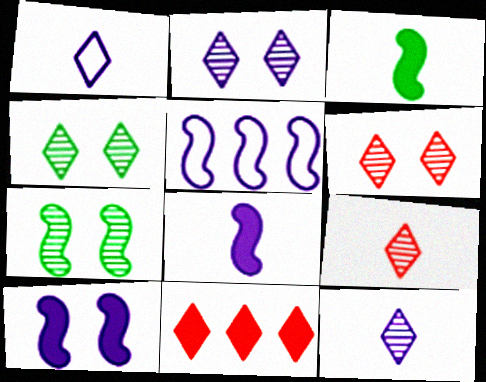[[1, 4, 11], 
[2, 4, 6]]